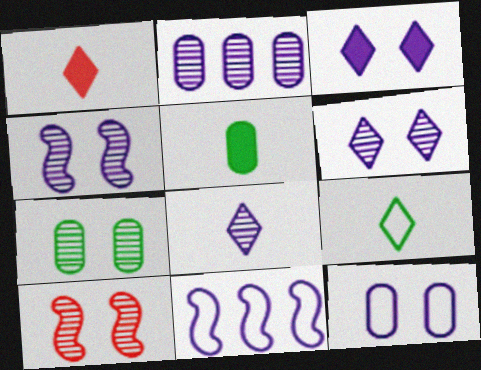[[1, 7, 11], 
[1, 8, 9], 
[2, 4, 8], 
[3, 4, 12], 
[6, 7, 10]]